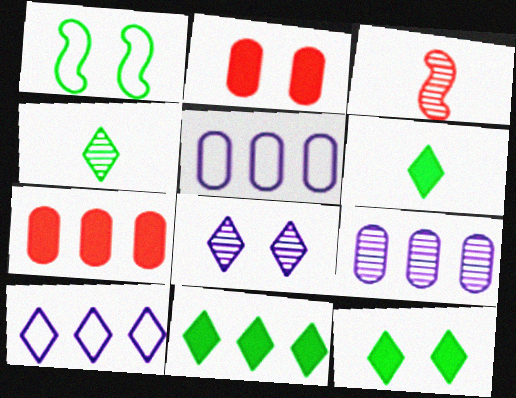[[1, 2, 8], 
[3, 5, 12], 
[6, 11, 12]]